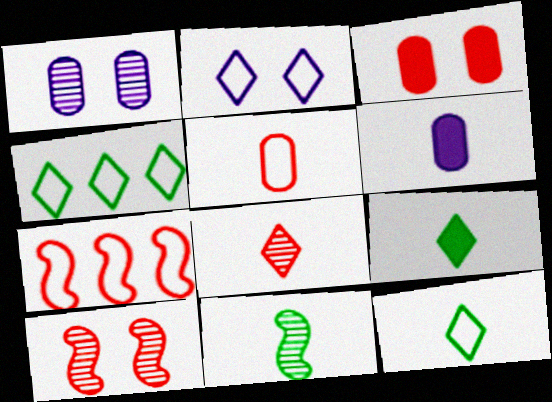[[1, 7, 9], 
[3, 7, 8], 
[4, 6, 10]]